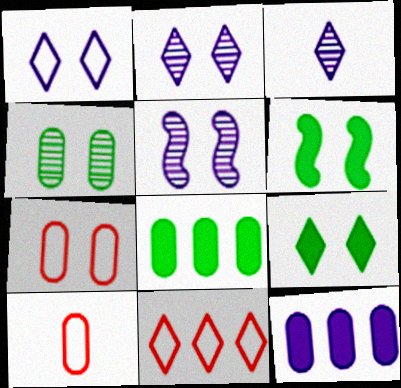[[2, 6, 7], 
[3, 9, 11], 
[4, 10, 12], 
[5, 7, 9]]